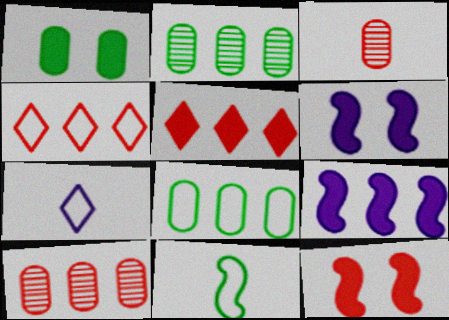[[2, 4, 9], 
[2, 7, 12], 
[3, 4, 12]]